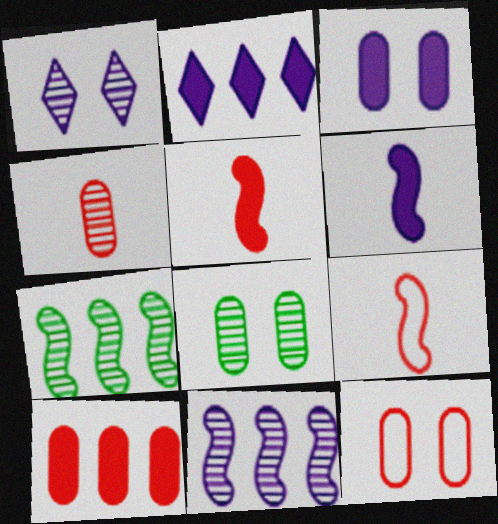[[1, 4, 7], 
[2, 3, 6], 
[2, 8, 9], 
[3, 8, 12], 
[4, 10, 12]]